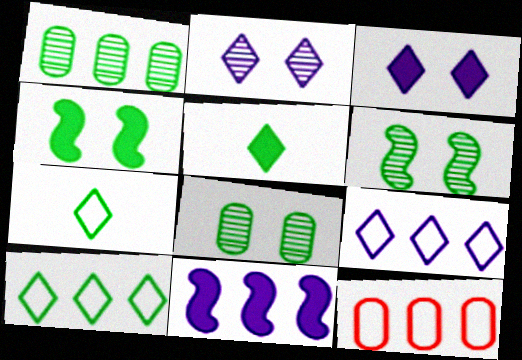[[1, 4, 7]]